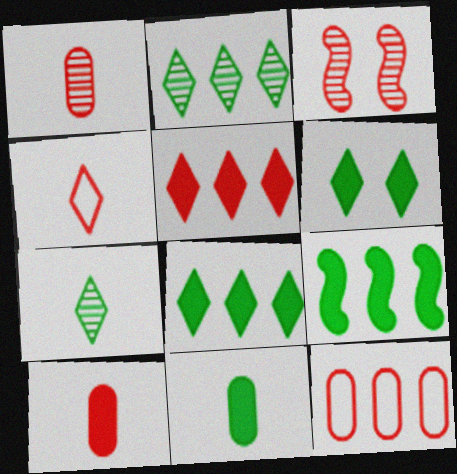[[6, 9, 11]]